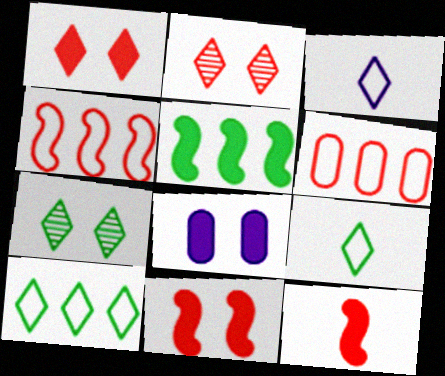[[2, 6, 12]]